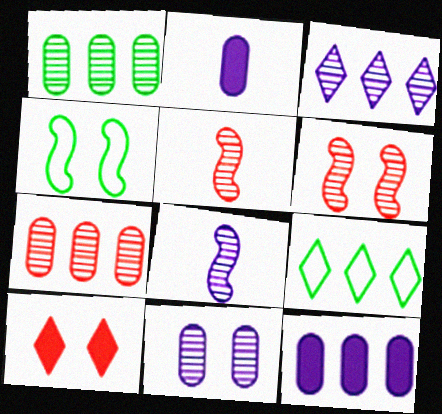[[2, 6, 9], 
[3, 8, 11], 
[4, 10, 11]]